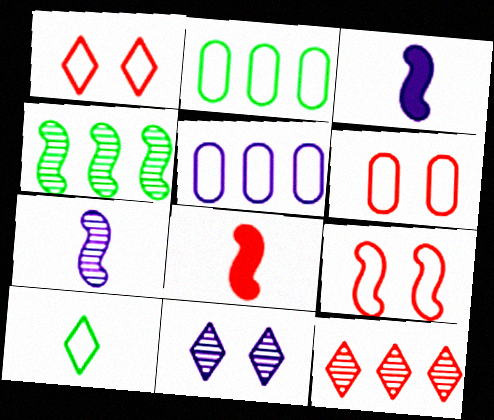[[1, 6, 9], 
[2, 8, 11], 
[3, 4, 9], 
[3, 5, 11], 
[5, 9, 10], 
[6, 8, 12]]